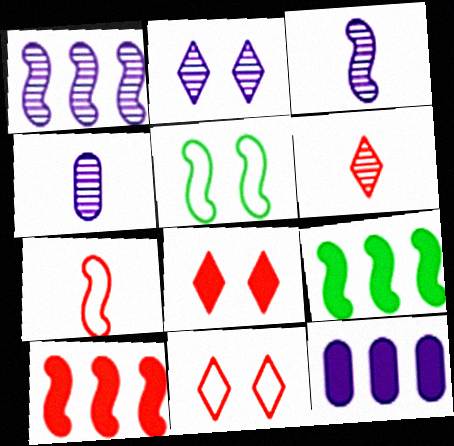[[1, 2, 4], 
[3, 5, 10], 
[4, 9, 11], 
[5, 6, 12]]